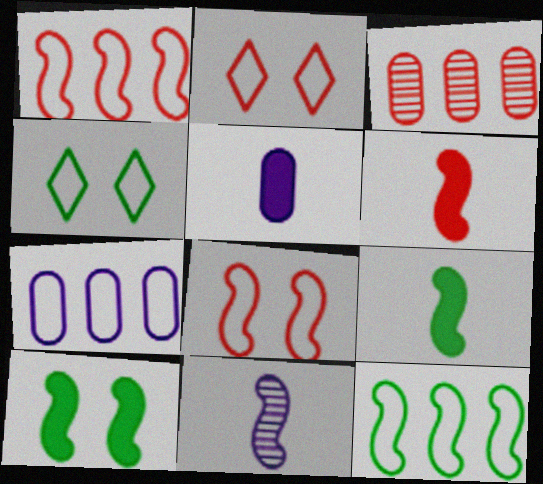[[1, 10, 11], 
[2, 3, 6]]